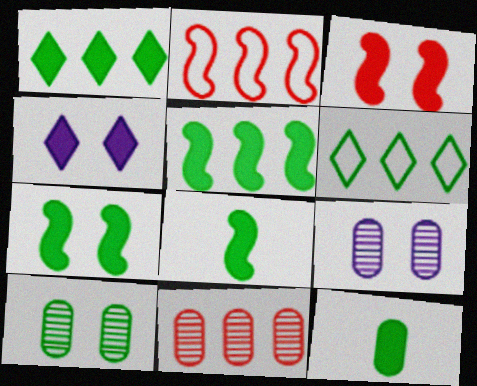[[1, 7, 12], 
[5, 7, 8], 
[6, 8, 10]]